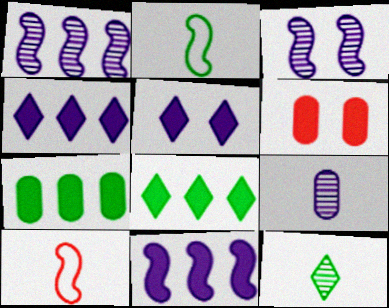[]